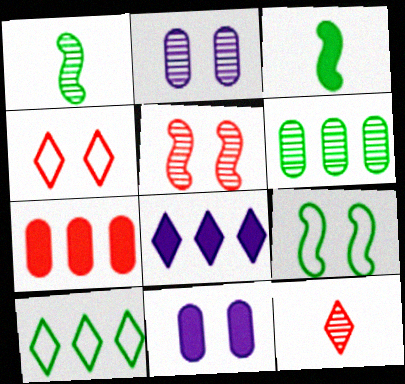[]